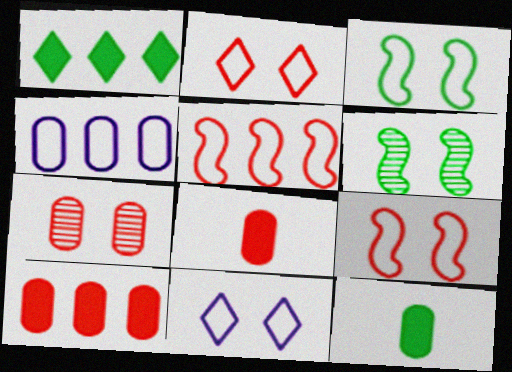[[4, 7, 12]]